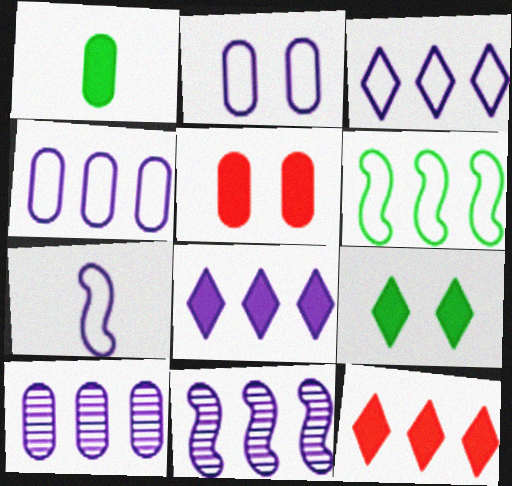[[2, 3, 7], 
[4, 8, 11], 
[6, 10, 12]]